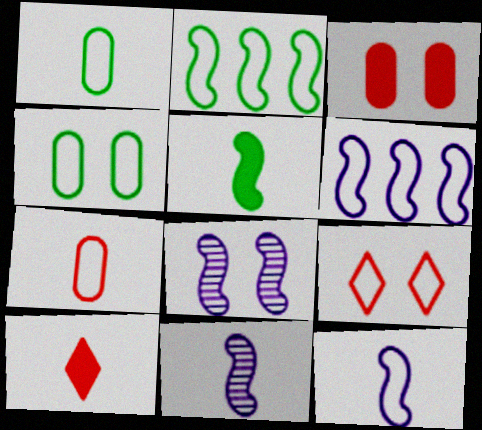[[1, 6, 9], 
[1, 10, 11]]